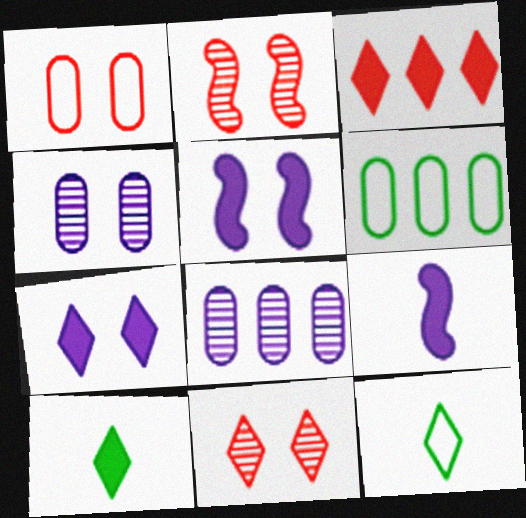[[3, 7, 10], 
[6, 9, 11]]